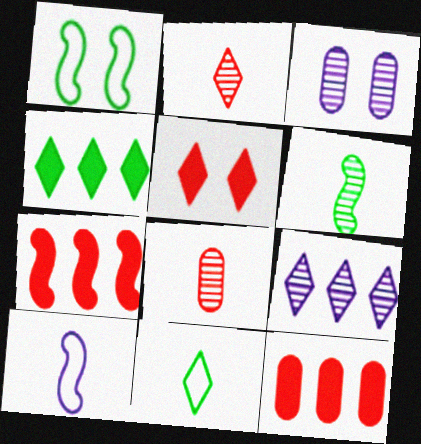[[1, 3, 5], 
[3, 7, 11], 
[5, 9, 11]]